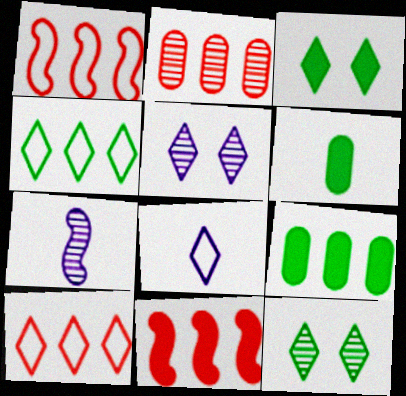[[1, 5, 6], 
[2, 7, 12], 
[2, 10, 11]]